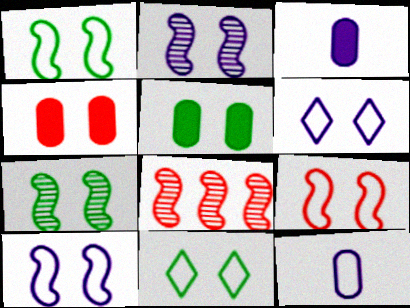[[1, 9, 10], 
[2, 4, 11], 
[3, 8, 11], 
[4, 6, 7], 
[5, 7, 11]]